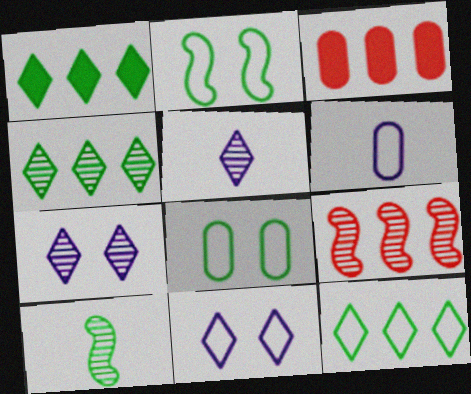[[1, 4, 12], 
[1, 8, 10], 
[2, 3, 5], 
[3, 10, 11]]